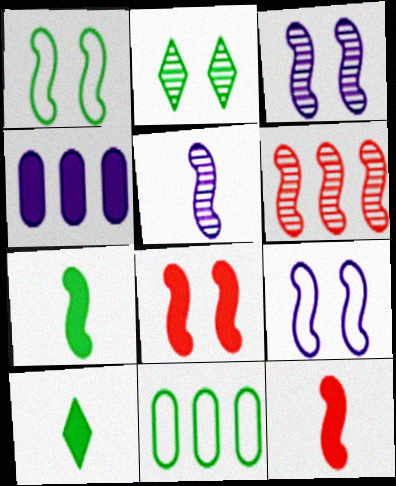[[1, 3, 8], 
[2, 7, 11], 
[4, 8, 10], 
[6, 7, 9]]